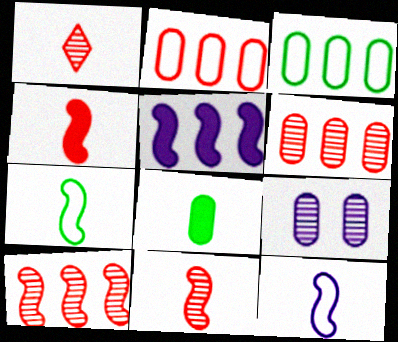[[1, 8, 12], 
[2, 8, 9]]